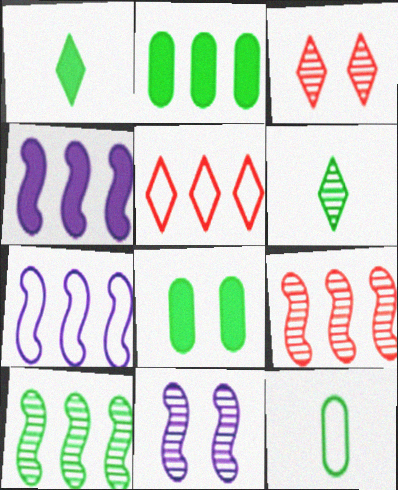[[3, 4, 12]]